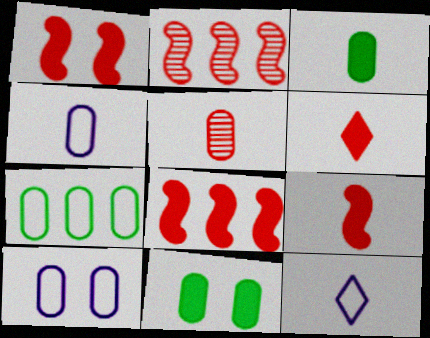[[1, 8, 9], 
[2, 11, 12], 
[3, 4, 5]]